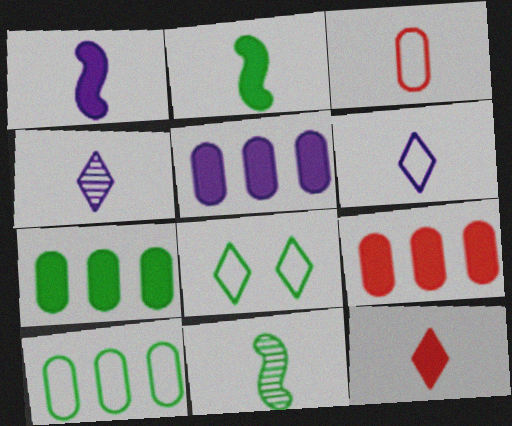[[2, 3, 4], 
[5, 7, 9], 
[7, 8, 11]]